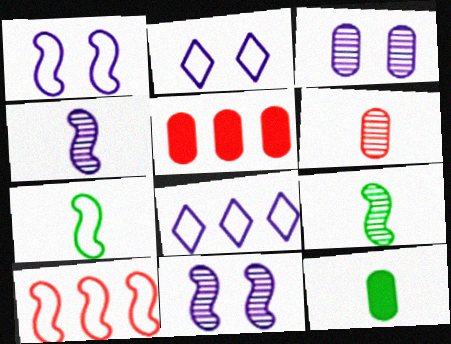[[1, 7, 10], 
[2, 5, 9]]